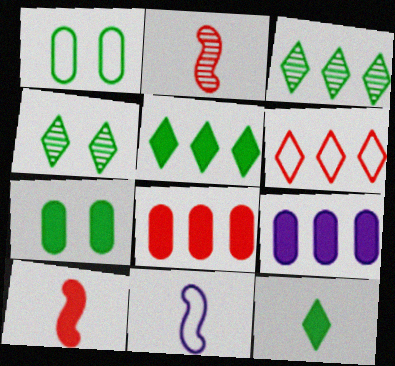[[1, 6, 11], 
[4, 8, 11]]